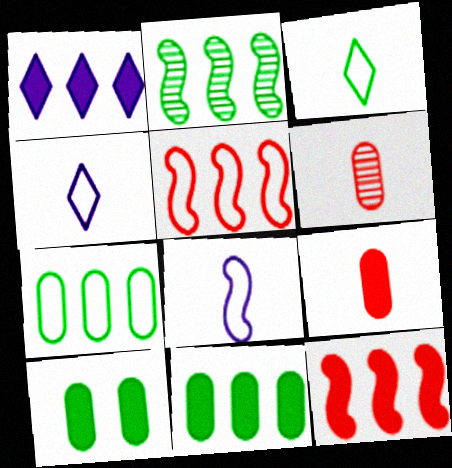[[1, 11, 12], 
[2, 3, 10]]